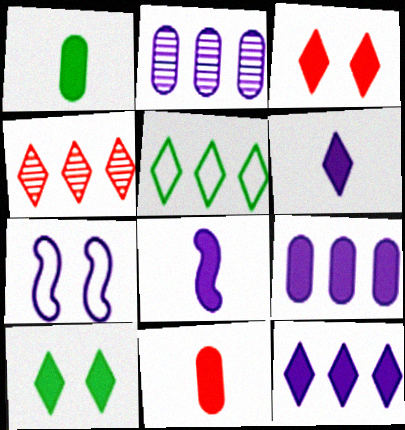[[1, 4, 7], 
[2, 6, 7], 
[4, 5, 12]]